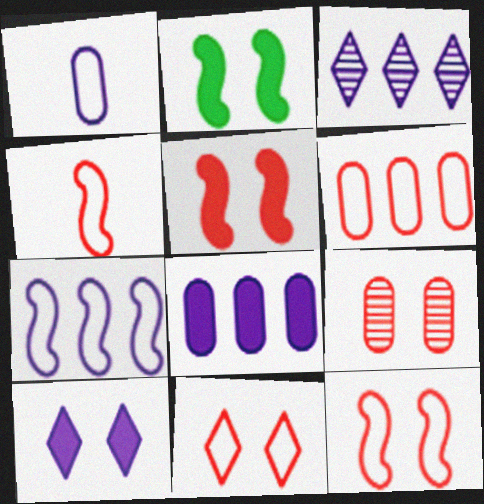[[3, 7, 8], 
[4, 6, 11], 
[5, 9, 11]]